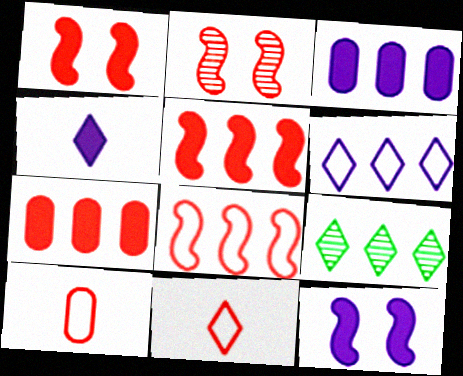[[2, 7, 11], 
[3, 4, 12], 
[3, 8, 9], 
[9, 10, 12]]